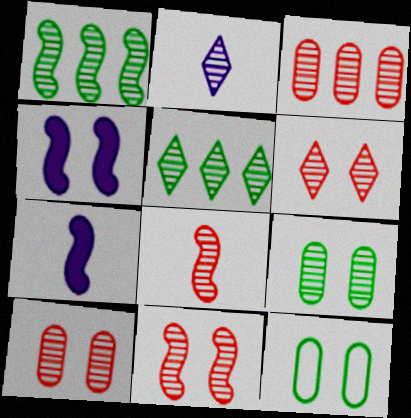[[1, 2, 10], 
[2, 5, 6], 
[3, 6, 8], 
[4, 6, 12], 
[6, 10, 11]]